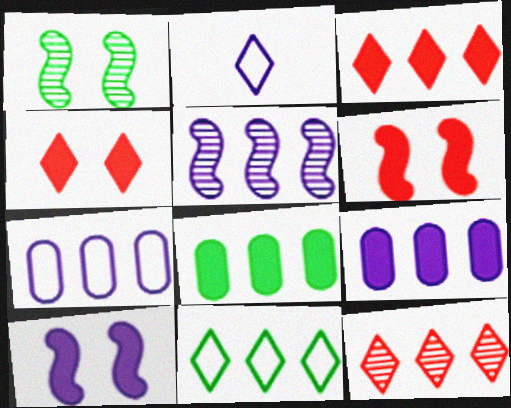[]